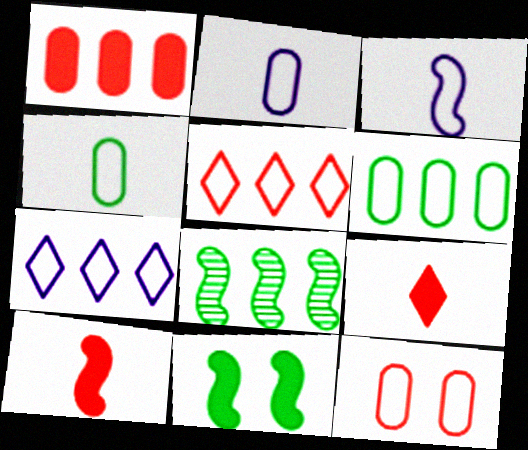[[1, 7, 8], 
[2, 6, 12]]